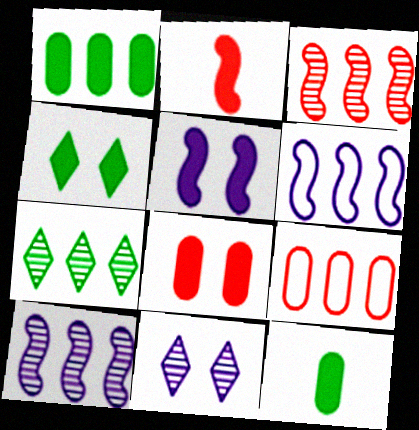[[4, 5, 8]]